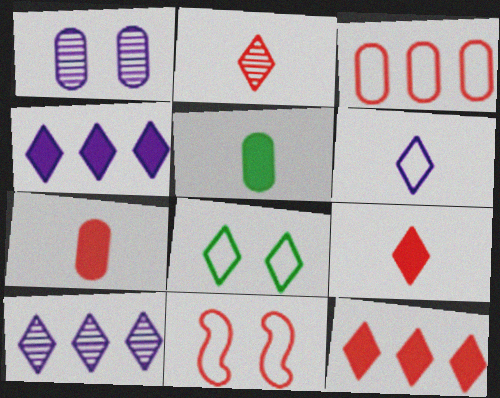[[1, 3, 5], 
[2, 4, 8], 
[5, 10, 11], 
[8, 9, 10]]